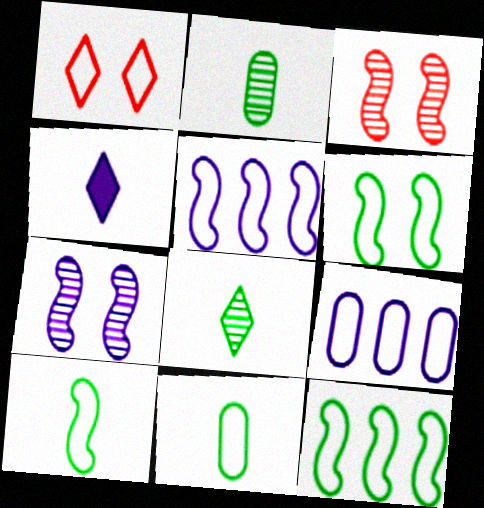[[1, 5, 11], 
[1, 9, 10], 
[4, 7, 9], 
[6, 10, 12]]